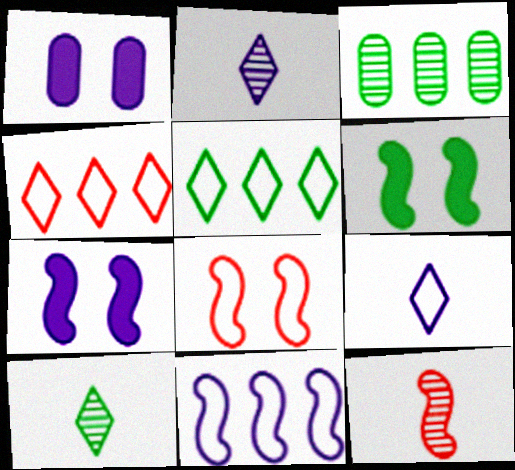[[1, 2, 11], 
[1, 5, 12], 
[6, 11, 12]]